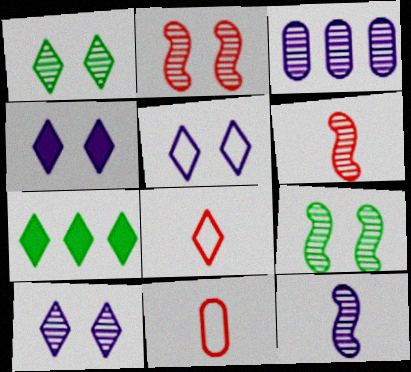[[1, 3, 6], 
[3, 10, 12], 
[4, 5, 10], 
[7, 8, 10]]